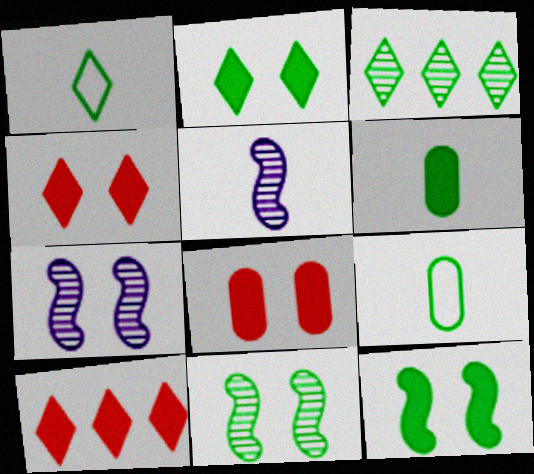[[1, 2, 3], 
[3, 9, 12], 
[7, 9, 10]]